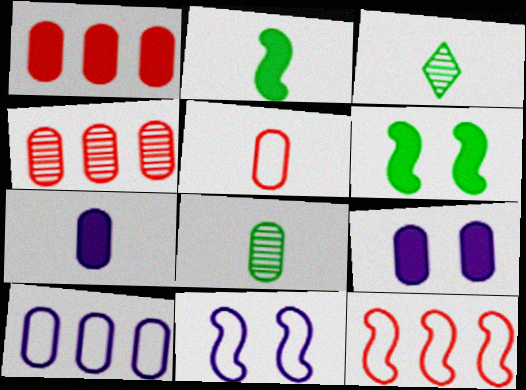[[1, 3, 11], 
[3, 9, 12], 
[5, 7, 8]]